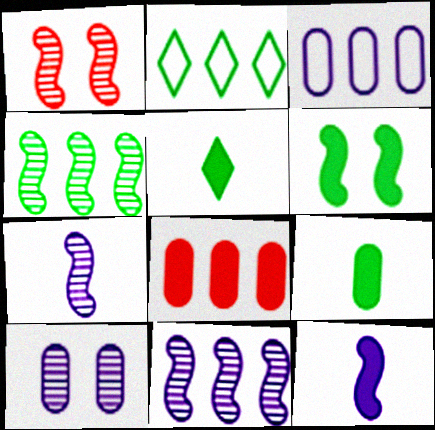[[1, 3, 5], 
[1, 4, 7], 
[2, 8, 11]]